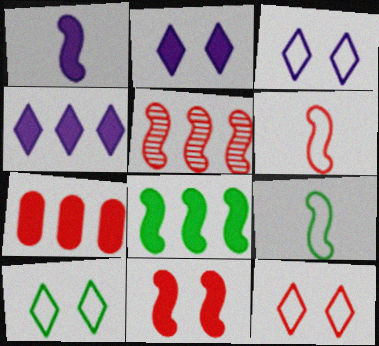[[1, 8, 11], 
[3, 10, 12], 
[4, 7, 8], 
[5, 6, 11]]